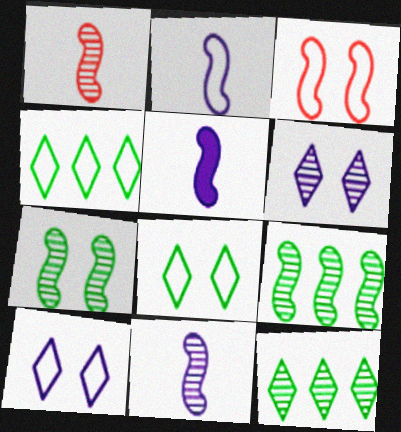[[2, 5, 11], 
[3, 5, 9]]